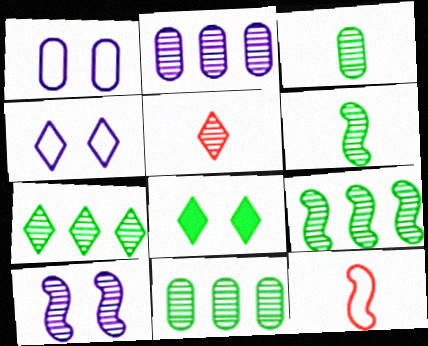[[2, 8, 12], 
[5, 10, 11], 
[7, 9, 11]]